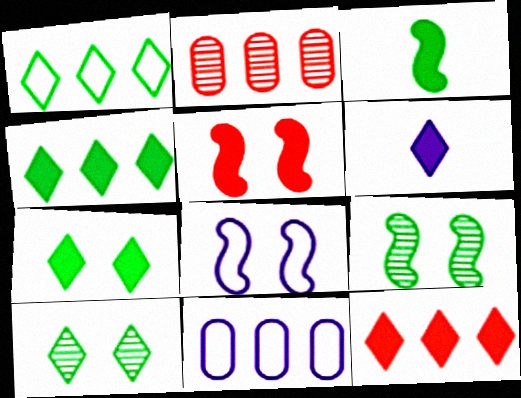[[5, 8, 9], 
[6, 7, 12]]